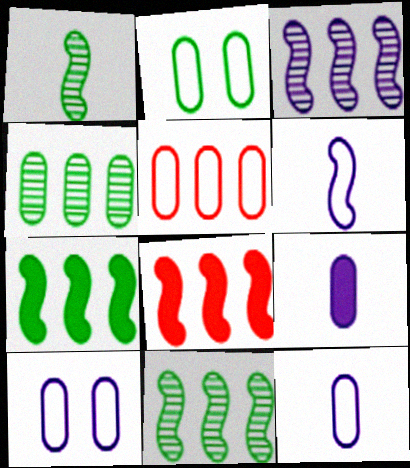[[2, 5, 12]]